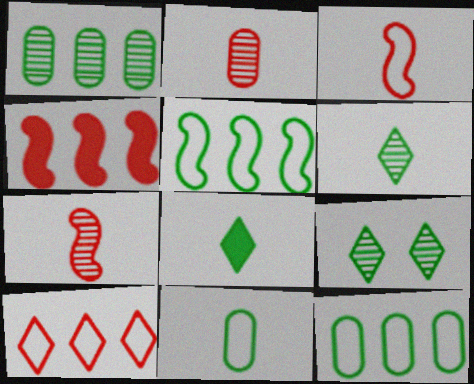[]